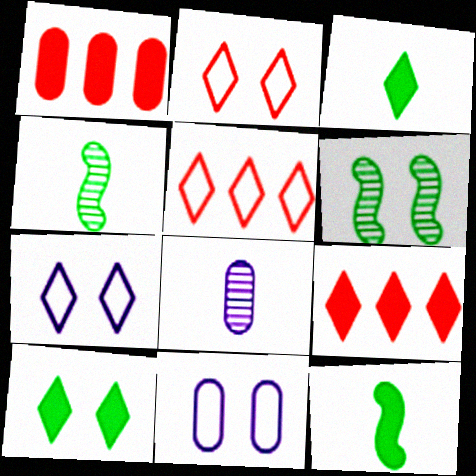[[1, 4, 7], 
[4, 9, 11]]